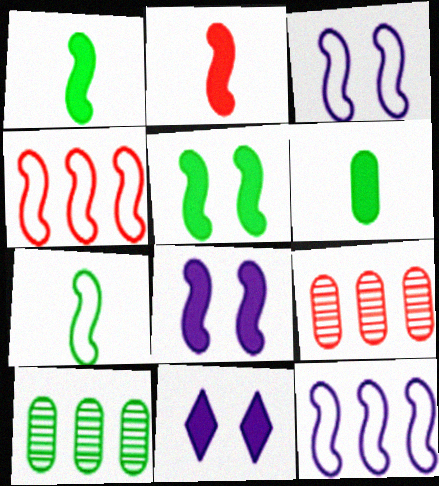[[3, 4, 7], 
[7, 9, 11]]